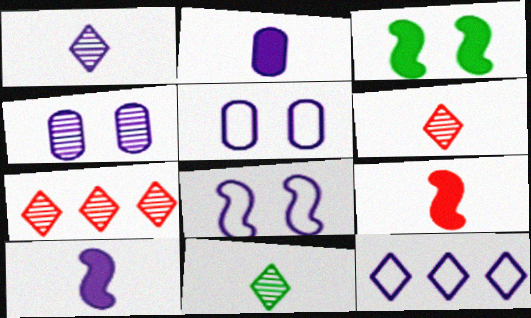[[1, 6, 11], 
[4, 10, 12]]